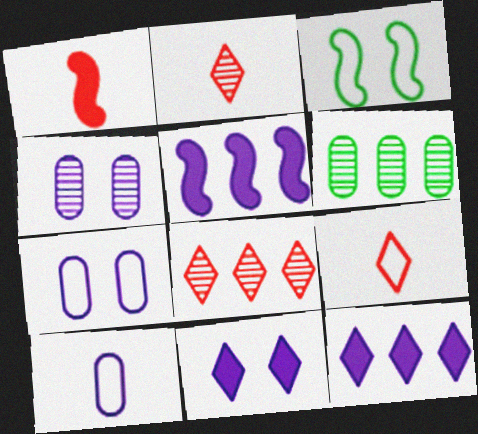[]